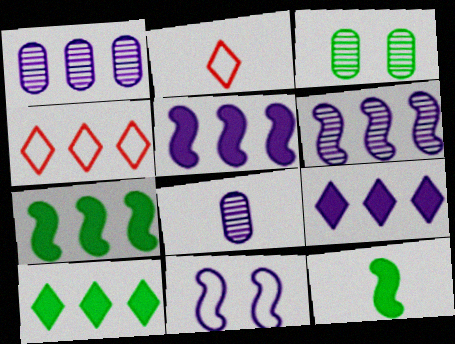[[1, 4, 7], 
[2, 3, 5], 
[2, 8, 12], 
[8, 9, 11]]